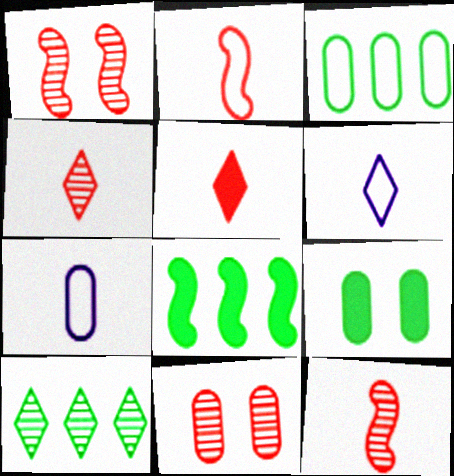[[3, 8, 10], 
[6, 8, 11]]